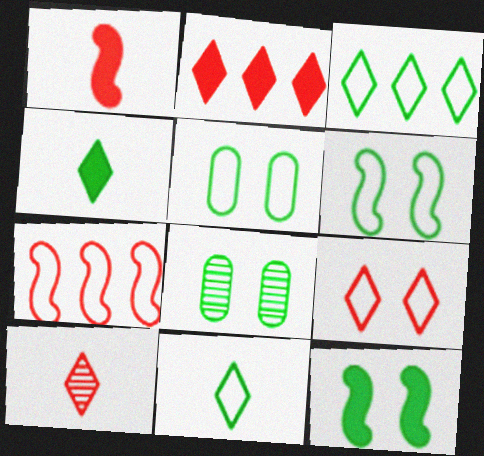[[2, 9, 10]]